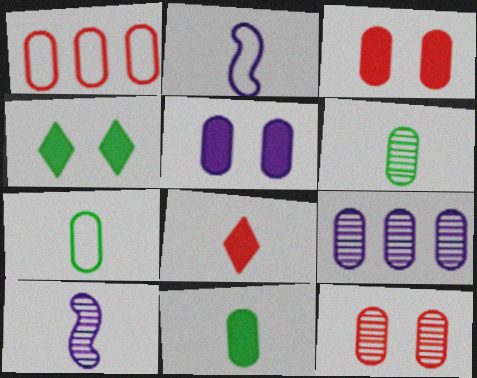[[1, 4, 10], 
[1, 5, 6], 
[2, 6, 8], 
[3, 7, 9], 
[6, 7, 11], 
[6, 9, 12], 
[7, 8, 10]]